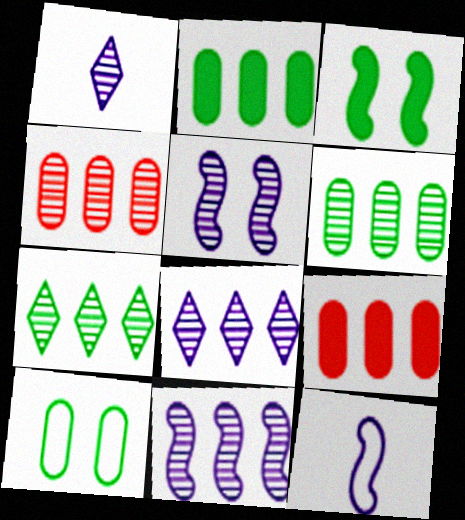[[4, 7, 11]]